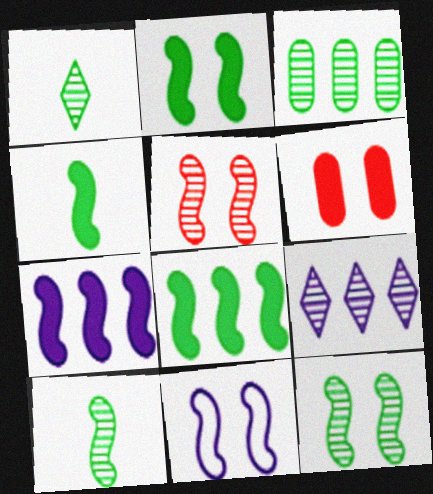[[1, 3, 12], 
[2, 4, 8], 
[2, 5, 11]]